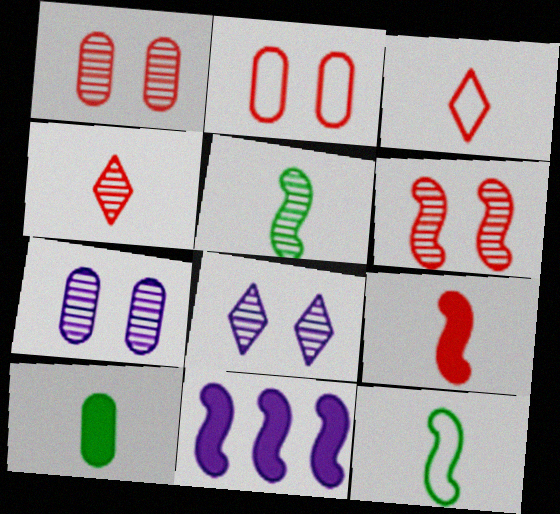[[6, 11, 12]]